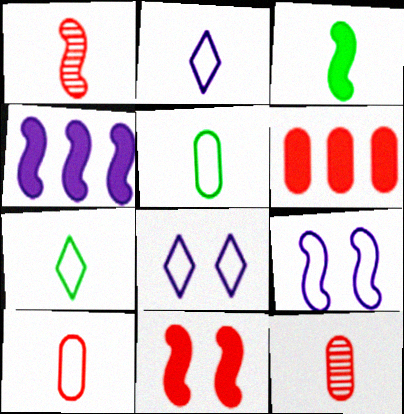[[2, 3, 12], 
[3, 4, 11]]